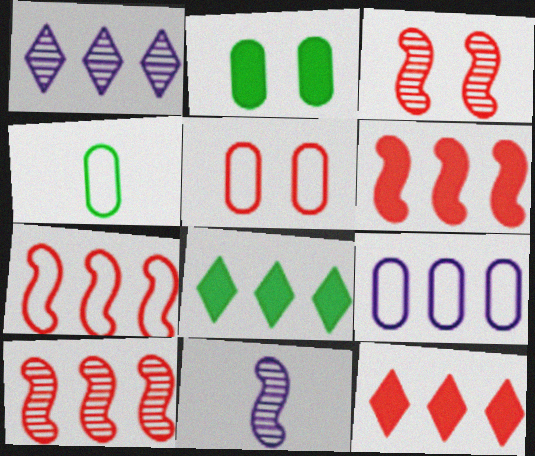[[4, 5, 9], 
[5, 8, 11], 
[6, 7, 10], 
[8, 9, 10]]